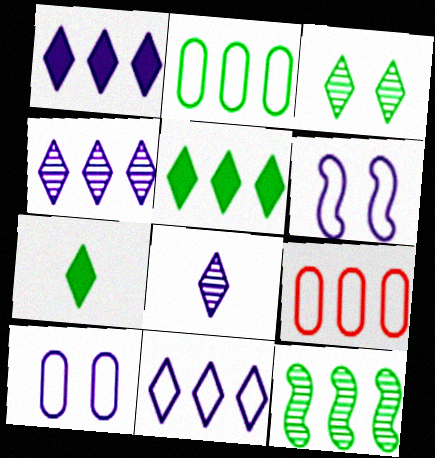[[1, 4, 11], 
[1, 9, 12], 
[2, 5, 12]]